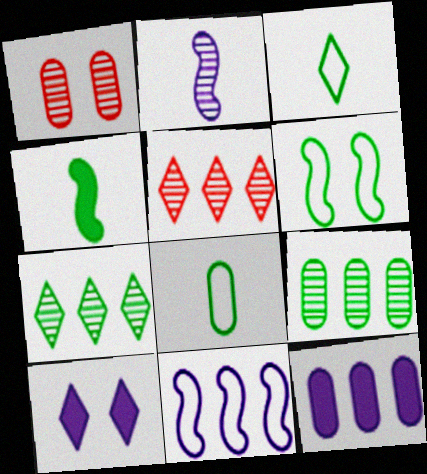[[1, 2, 7], 
[1, 6, 10], 
[1, 8, 12], 
[3, 5, 10]]